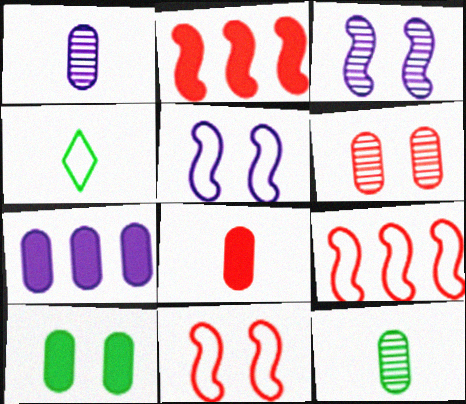[[7, 8, 10]]